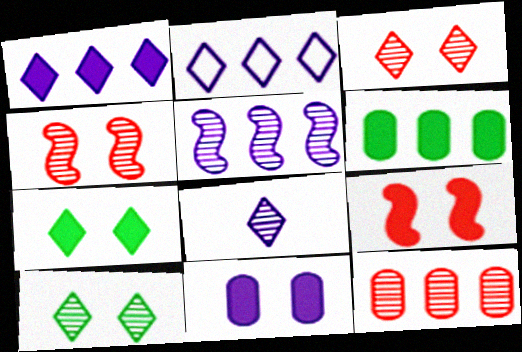[[7, 9, 11]]